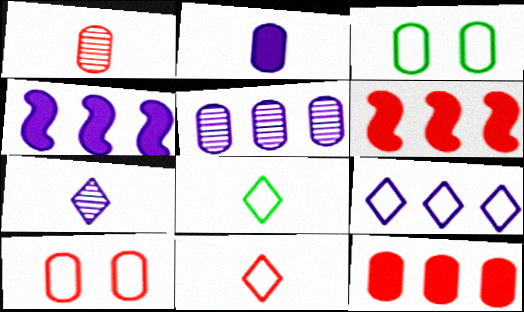[[1, 10, 12], 
[3, 6, 7], 
[4, 5, 9]]